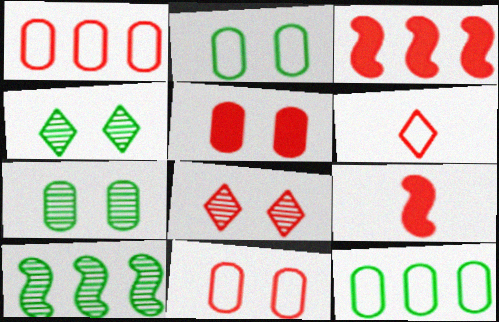[[1, 8, 9]]